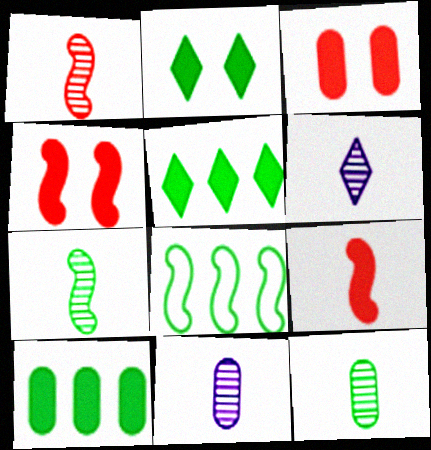[[1, 6, 12], 
[2, 8, 12], 
[3, 6, 8]]